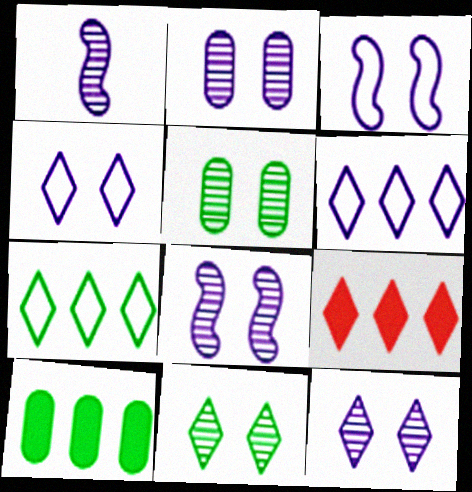[[2, 8, 12]]